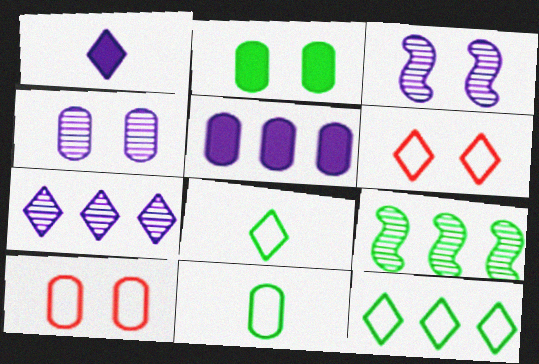[[1, 9, 10], 
[2, 3, 6], 
[2, 4, 10], 
[2, 8, 9]]